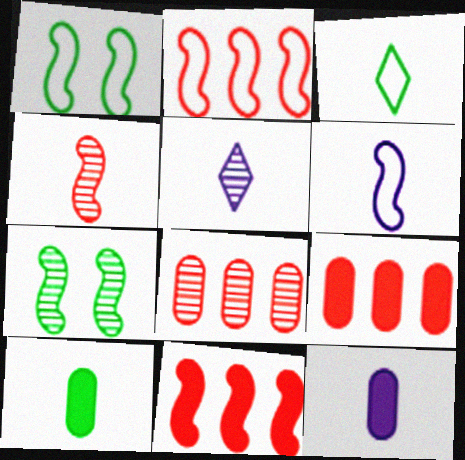[[1, 2, 6], 
[1, 5, 9], 
[3, 4, 12], 
[5, 6, 12], 
[5, 7, 8], 
[6, 7, 11]]